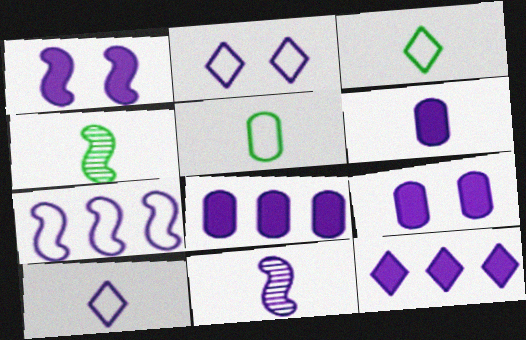[[1, 6, 12], 
[1, 7, 11], 
[2, 8, 11], 
[6, 8, 9], 
[6, 10, 11]]